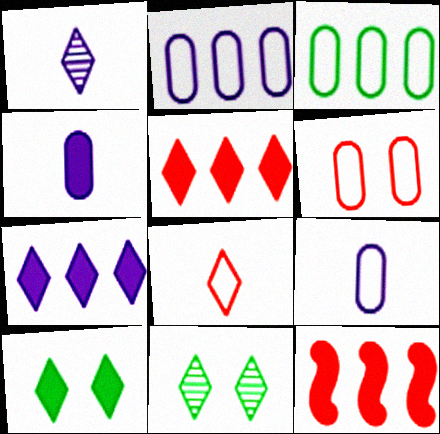[[3, 6, 9], 
[4, 10, 12], 
[7, 8, 11], 
[9, 11, 12]]